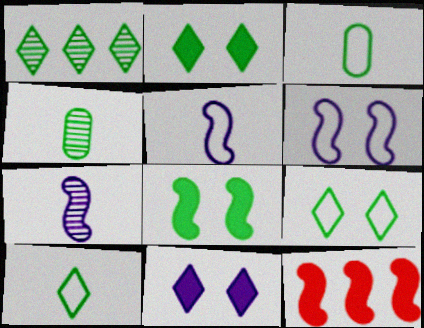[[1, 2, 10], 
[1, 3, 8]]